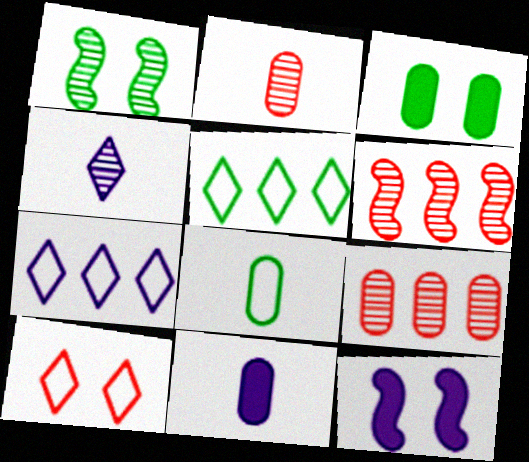[[1, 4, 9], 
[2, 5, 12], 
[2, 8, 11]]